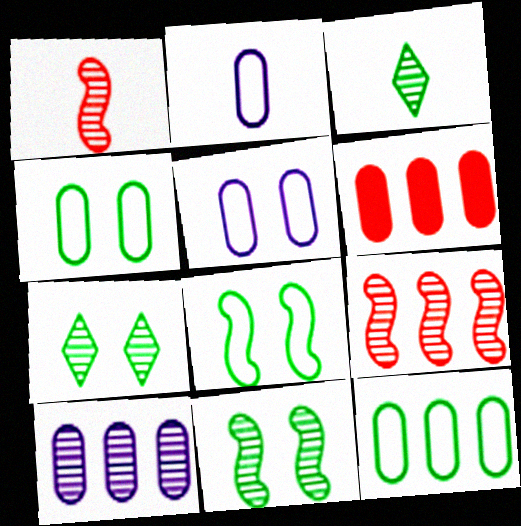[[1, 7, 10], 
[6, 10, 12]]